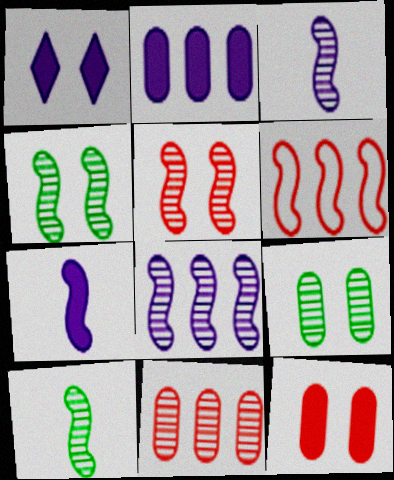[[1, 2, 7], 
[4, 6, 7], 
[5, 8, 10]]